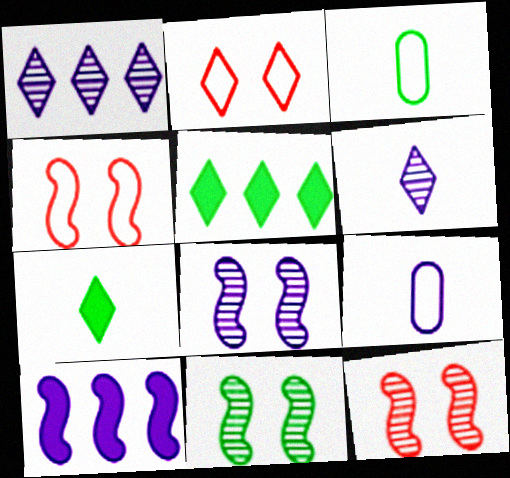[[1, 2, 7], 
[2, 5, 6], 
[3, 5, 11], 
[5, 9, 12], 
[8, 11, 12]]